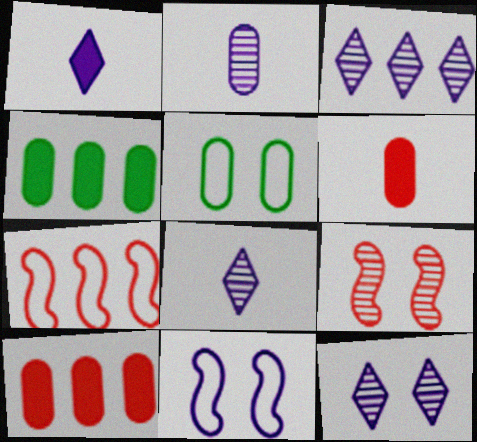[[2, 5, 10], 
[3, 4, 7], 
[3, 8, 12]]